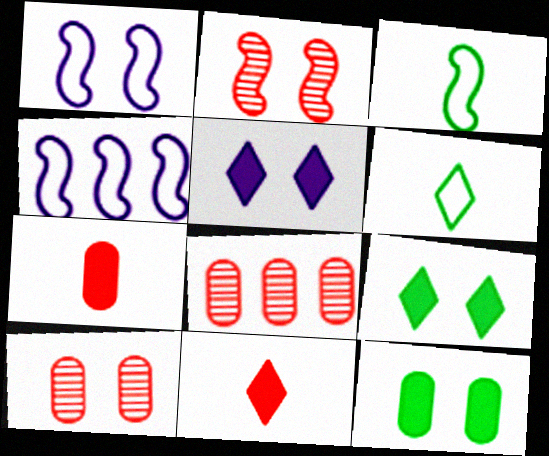[[1, 9, 10], 
[3, 5, 8]]